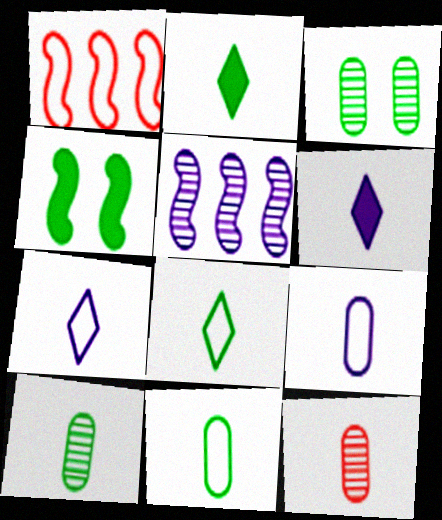[[1, 3, 6]]